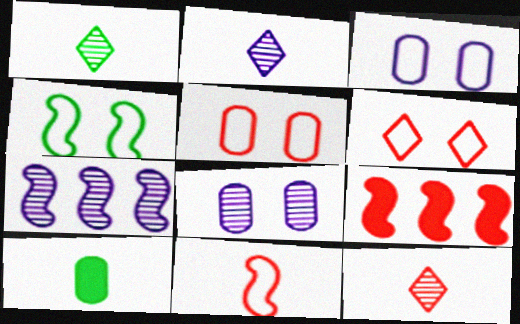[[1, 2, 12], 
[1, 3, 9], 
[2, 7, 8], 
[2, 10, 11], 
[3, 4, 6], 
[5, 9, 12], 
[6, 7, 10]]